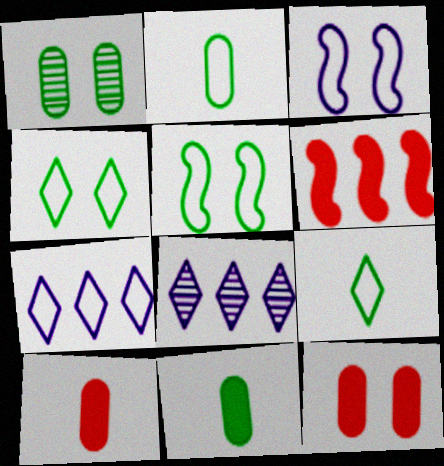[[5, 8, 10]]